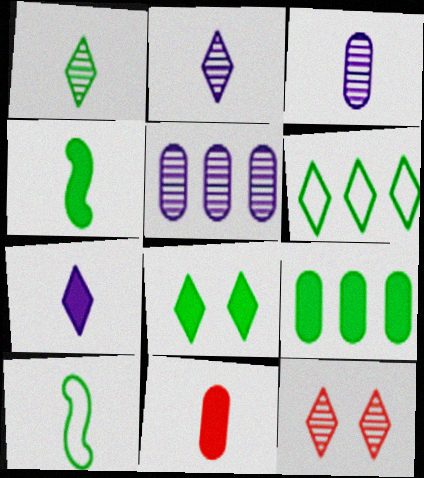[[1, 6, 8], 
[2, 10, 11], 
[4, 7, 11], 
[4, 8, 9], 
[6, 7, 12]]